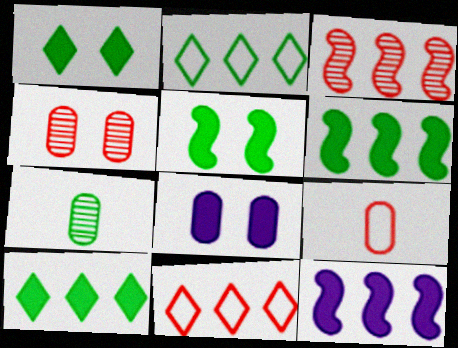[[2, 5, 7]]